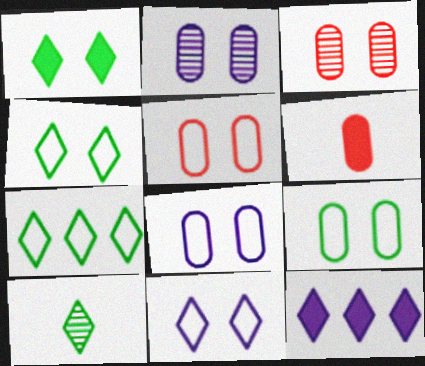[[1, 7, 10], 
[5, 8, 9]]